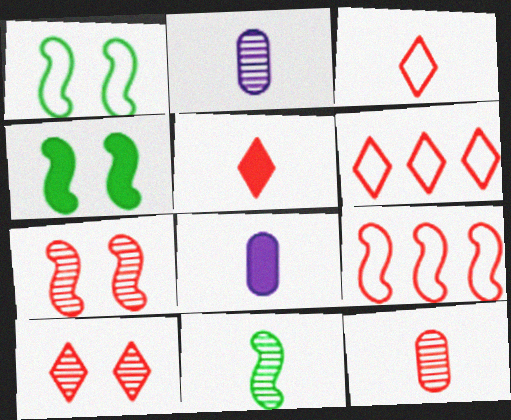[[2, 4, 6], 
[3, 8, 11], 
[5, 6, 10]]